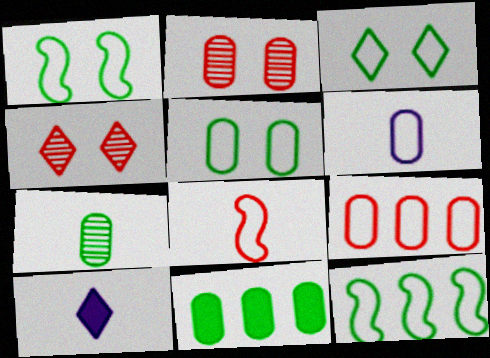[[1, 3, 5], 
[2, 6, 11], 
[2, 10, 12], 
[5, 6, 9], 
[5, 7, 11], 
[7, 8, 10]]